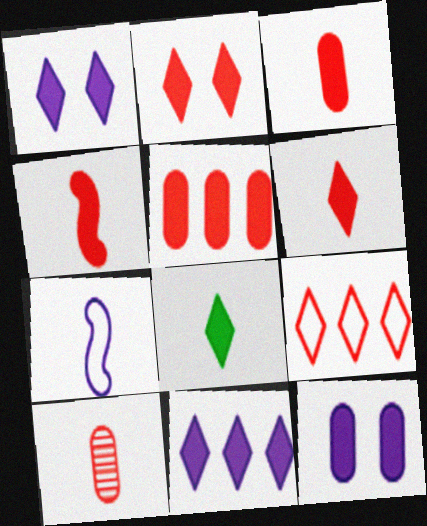[[2, 4, 5], 
[2, 8, 11], 
[3, 4, 6], 
[7, 8, 10]]